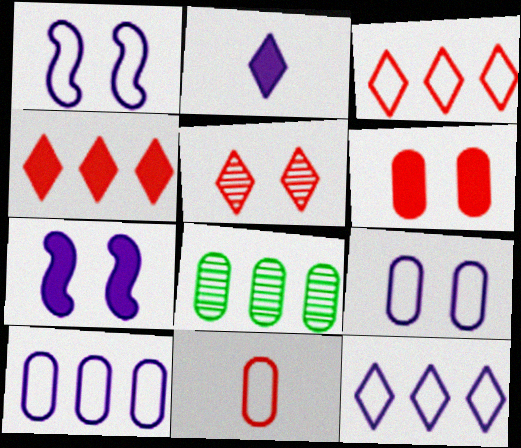[]